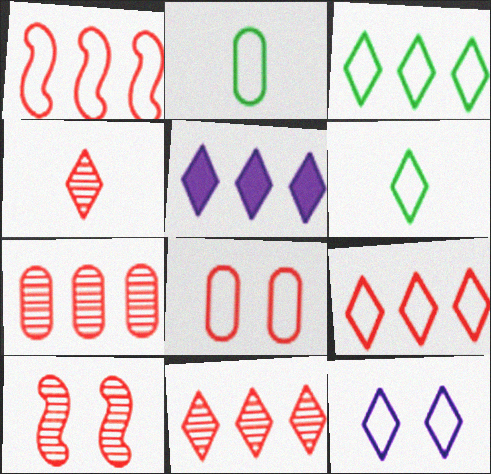[[1, 2, 12], 
[2, 5, 10], 
[3, 5, 11], 
[4, 7, 10], 
[6, 9, 12]]